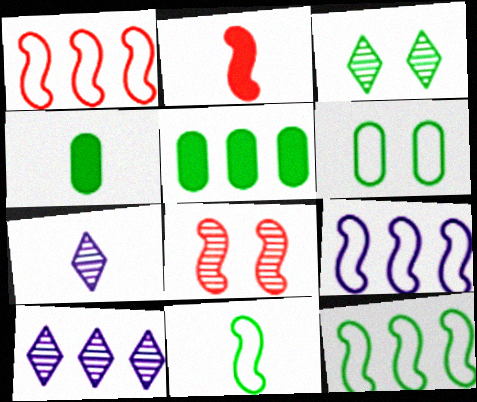[[1, 2, 8], 
[1, 5, 10], 
[1, 9, 12], 
[2, 6, 10], 
[3, 4, 12], 
[3, 5, 11]]